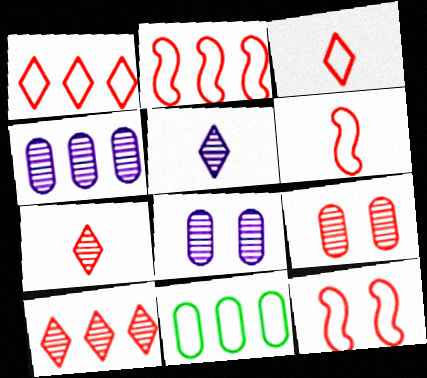[[2, 6, 12]]